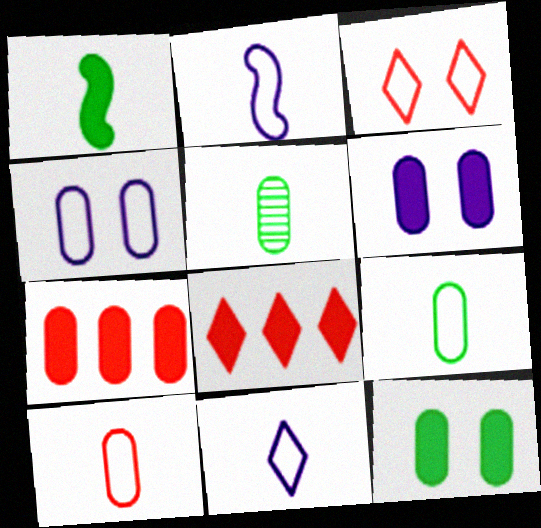[[1, 6, 8], 
[4, 5, 7]]